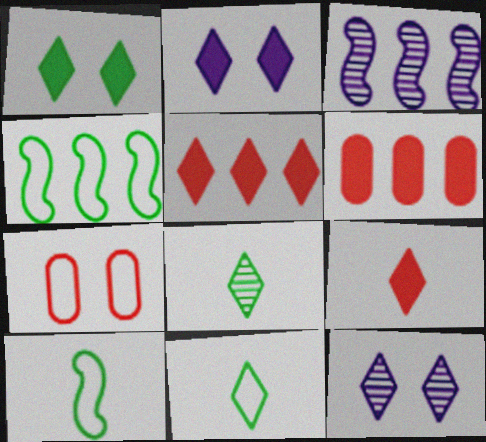[[5, 11, 12], 
[6, 10, 12]]